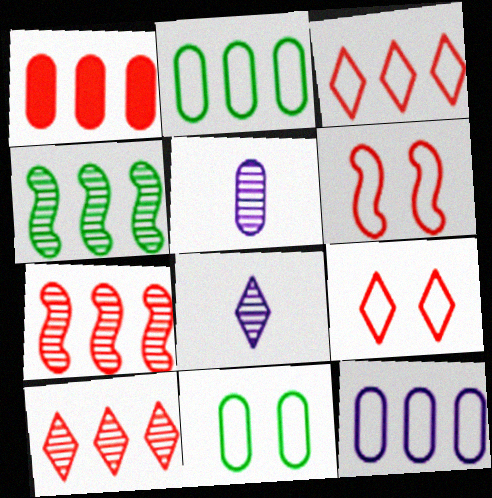[[1, 3, 7], 
[1, 5, 11]]